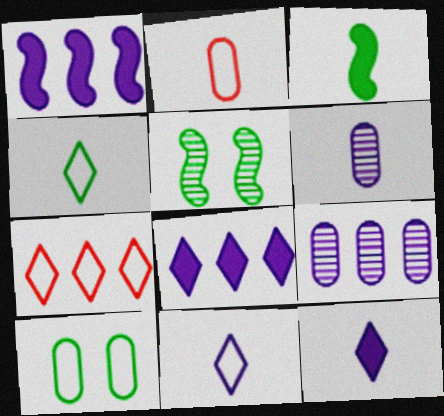[[2, 5, 8]]